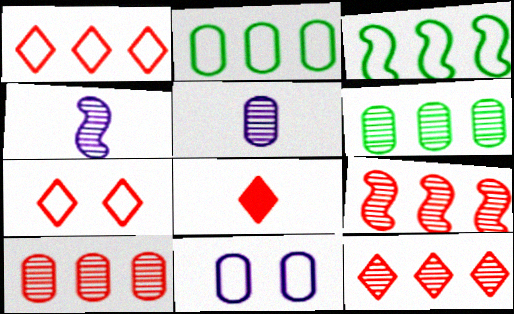[[7, 8, 12], 
[9, 10, 12]]